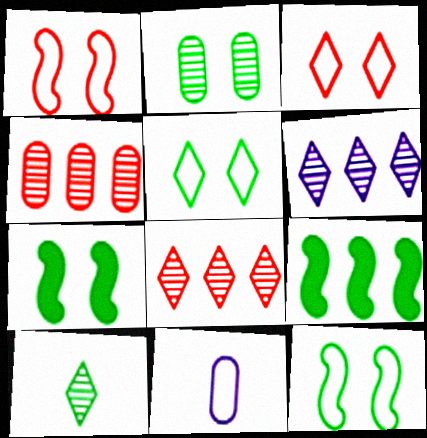[[2, 5, 7], 
[7, 8, 11]]